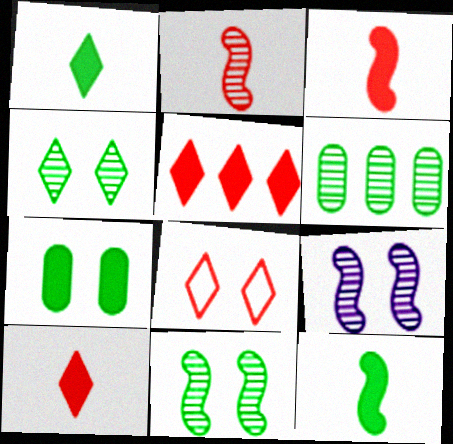[[7, 8, 9]]